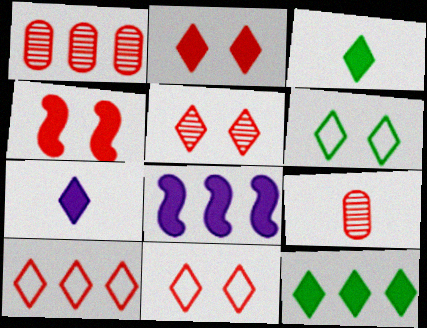[[2, 5, 11], 
[2, 7, 12], 
[4, 9, 10], 
[6, 8, 9]]